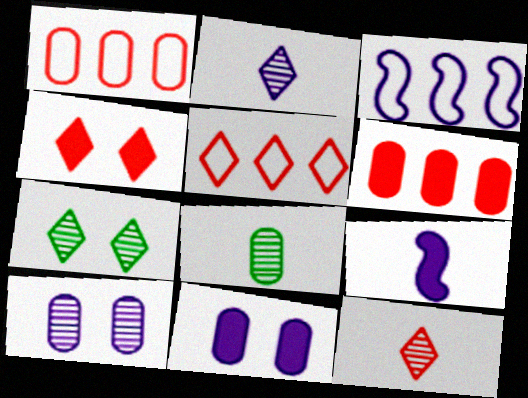[[1, 7, 9], 
[1, 8, 11], 
[2, 3, 11], 
[3, 4, 8], 
[4, 5, 12]]